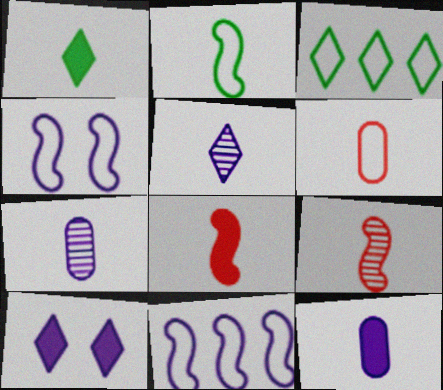[[1, 8, 12], 
[3, 4, 6], 
[7, 10, 11]]